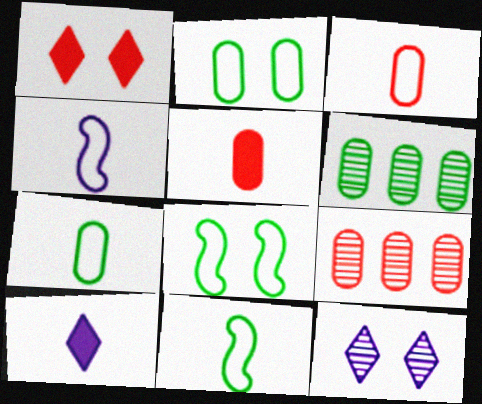[[1, 4, 6], 
[8, 9, 10]]